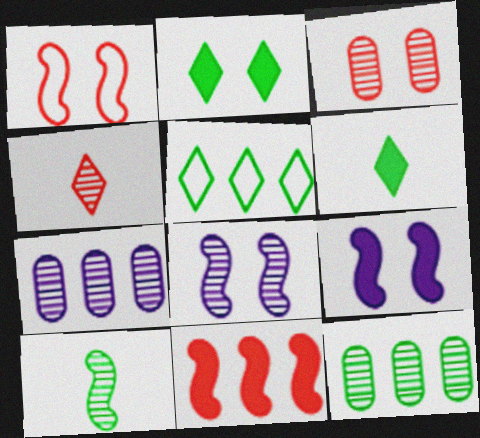[[1, 6, 7], 
[4, 8, 12], 
[5, 7, 11]]